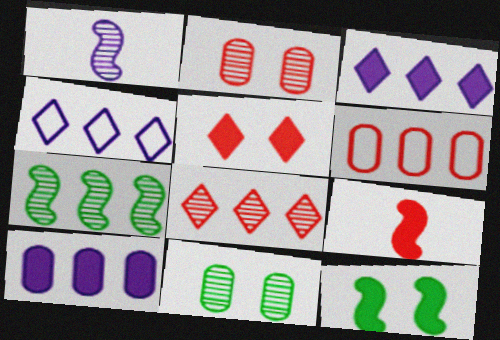[[1, 8, 11], 
[3, 6, 7], 
[4, 9, 11]]